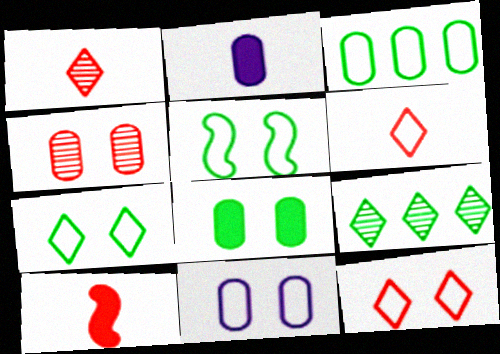[[2, 3, 4], 
[4, 8, 11], 
[5, 11, 12], 
[9, 10, 11]]